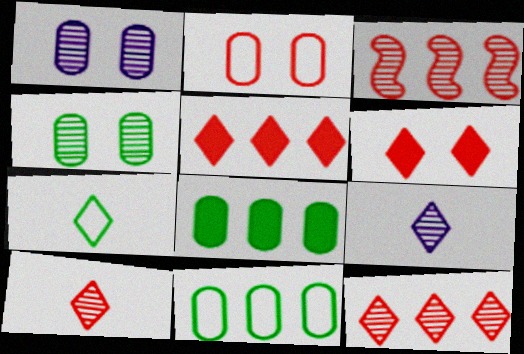[[3, 4, 9]]